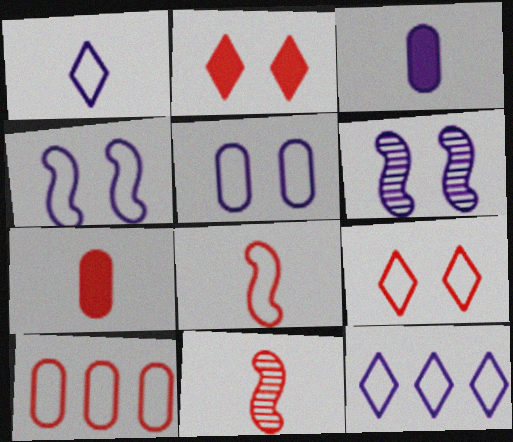[[2, 10, 11], 
[3, 6, 12], 
[8, 9, 10]]